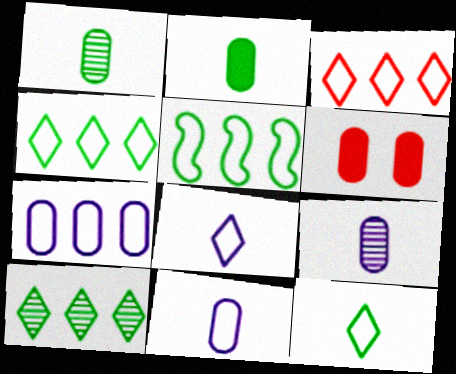[[1, 6, 7], 
[3, 5, 7]]